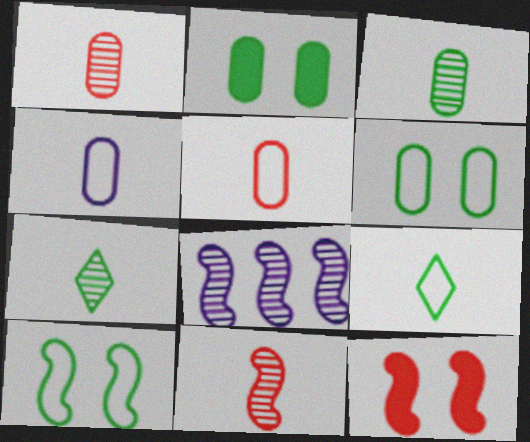[]